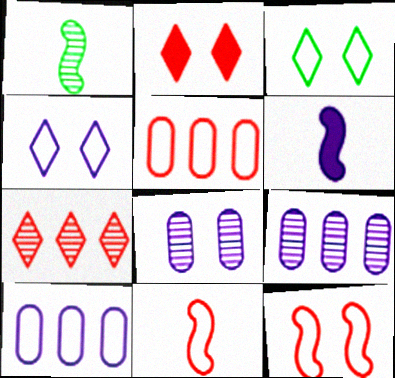[[1, 2, 10], 
[1, 6, 11], 
[1, 7, 8], 
[3, 10, 11], 
[4, 6, 9]]